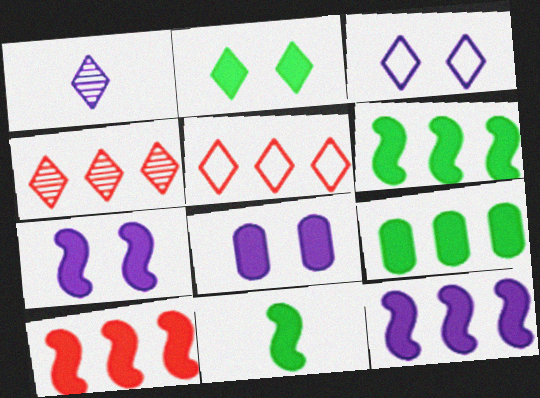[[1, 2, 5], 
[2, 9, 11], 
[6, 10, 12], 
[7, 10, 11]]